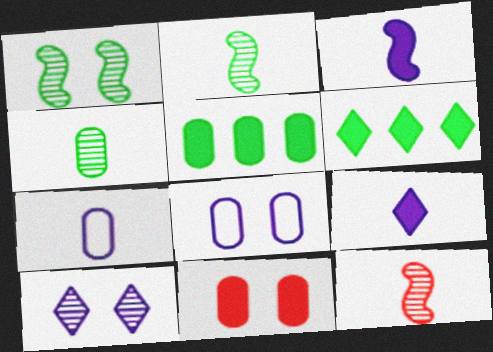[[3, 6, 11], 
[6, 8, 12]]